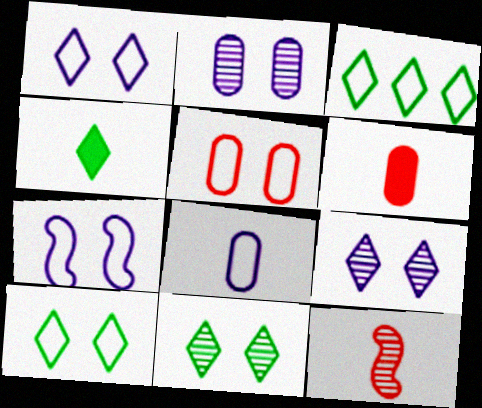[[3, 4, 11], 
[4, 8, 12], 
[5, 7, 10]]